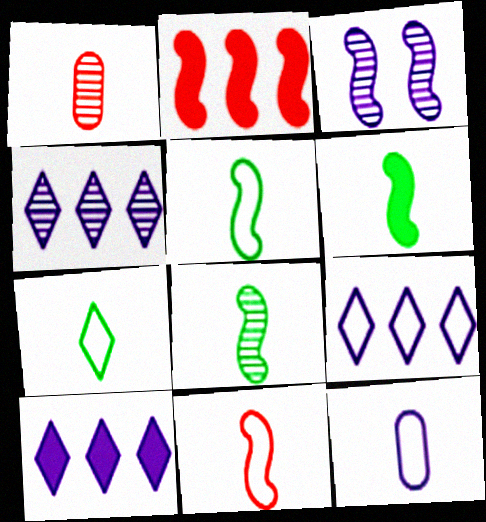[[2, 3, 5], 
[3, 10, 12], 
[4, 9, 10], 
[5, 6, 8], 
[7, 11, 12]]